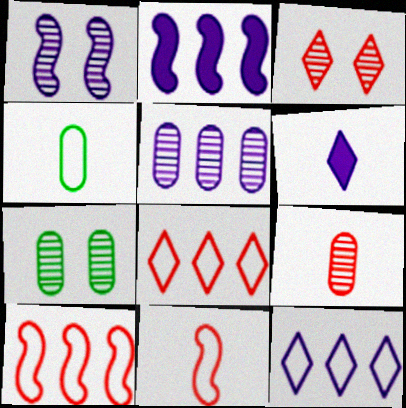[[1, 3, 7], 
[2, 3, 4], 
[2, 5, 12], 
[5, 7, 9], 
[6, 7, 10]]